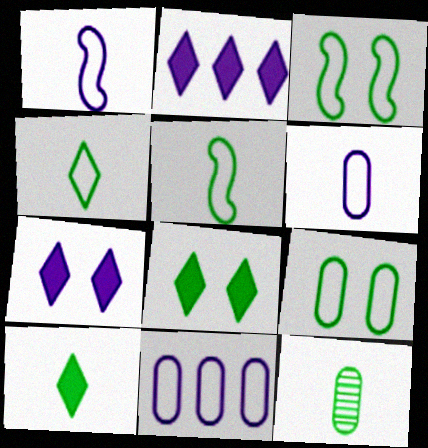[[5, 10, 12]]